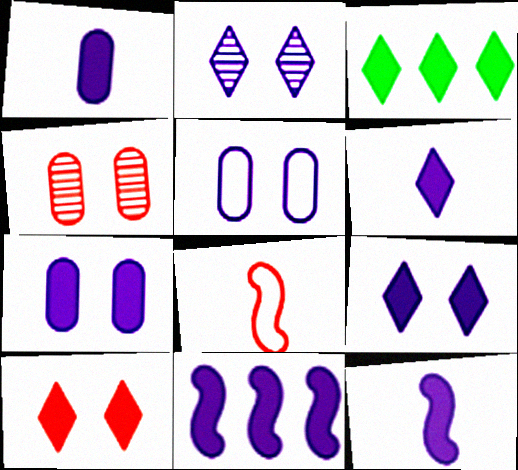[[1, 6, 12], 
[1, 9, 11], 
[3, 6, 10], 
[6, 7, 11]]